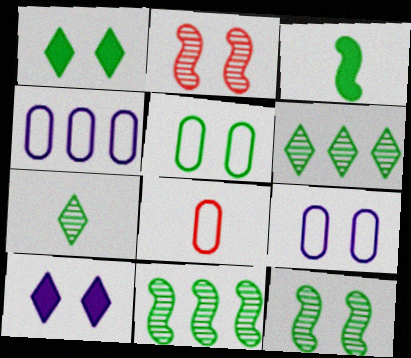[[1, 2, 9], 
[1, 5, 12], 
[2, 5, 10], 
[3, 5, 6], 
[4, 5, 8], 
[8, 10, 11]]